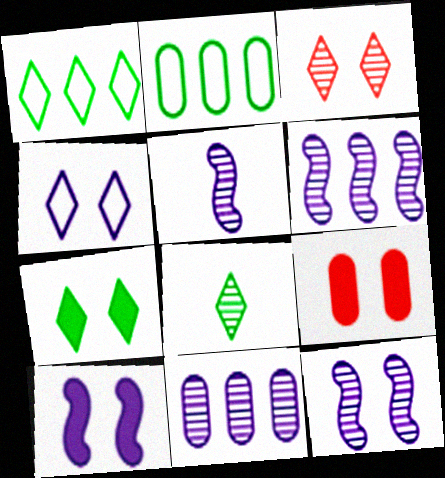[[1, 5, 9], 
[1, 7, 8], 
[3, 4, 7], 
[5, 6, 12], 
[7, 9, 10]]